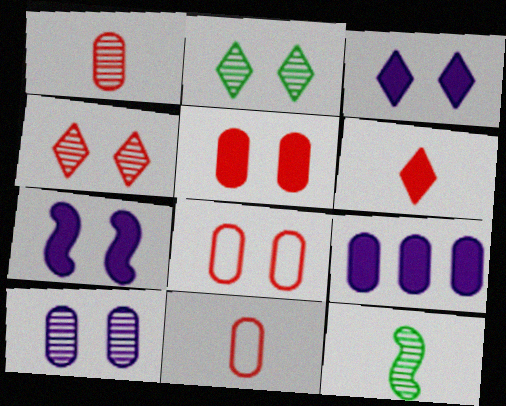[[2, 7, 8]]